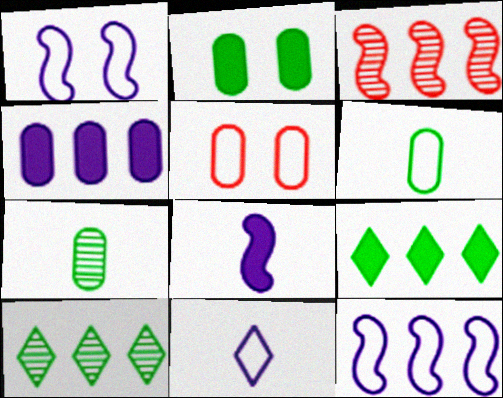[[2, 3, 11], 
[4, 5, 7], 
[5, 8, 10]]